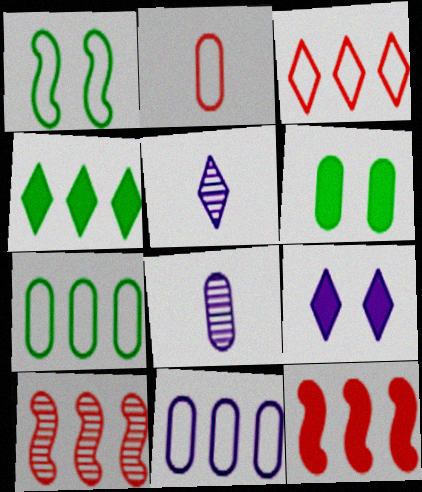[[4, 10, 11]]